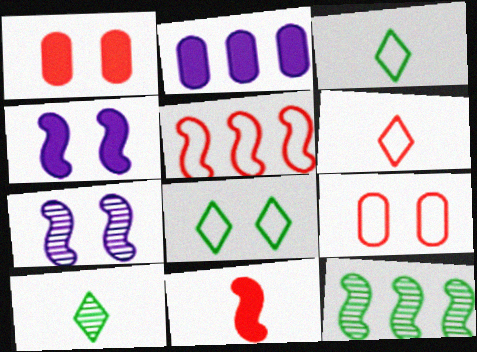[[1, 7, 8], 
[5, 6, 9]]